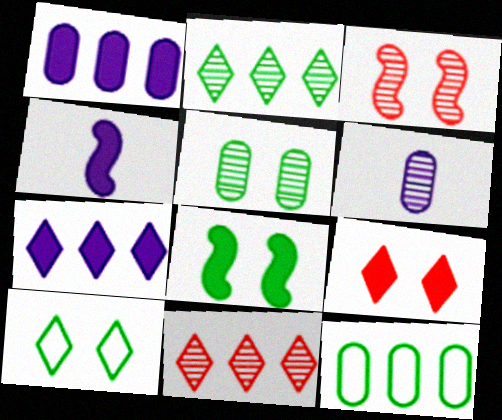[[2, 3, 6], 
[5, 8, 10]]